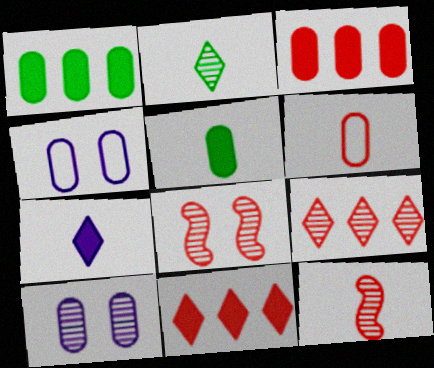[[1, 6, 10], 
[6, 8, 11]]